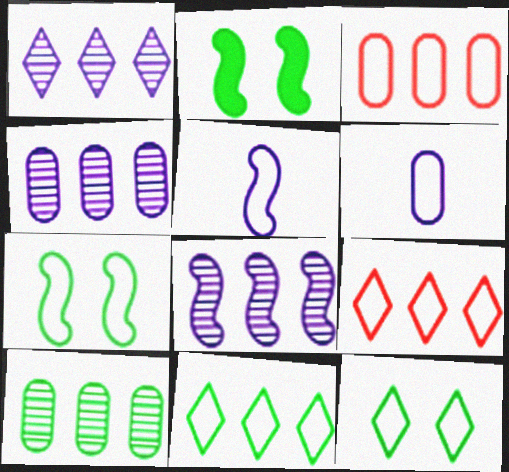[[1, 4, 8], 
[3, 5, 12], 
[6, 7, 9]]